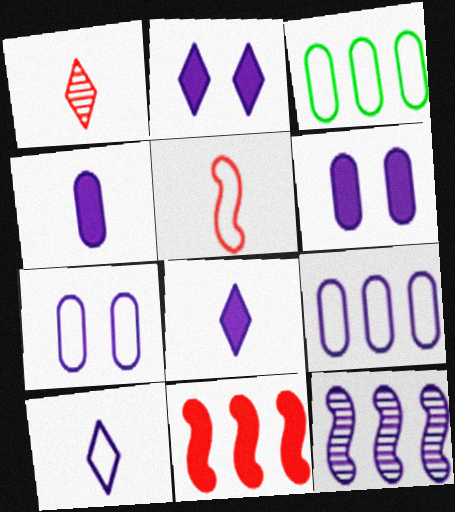[[6, 10, 12], 
[7, 8, 12]]